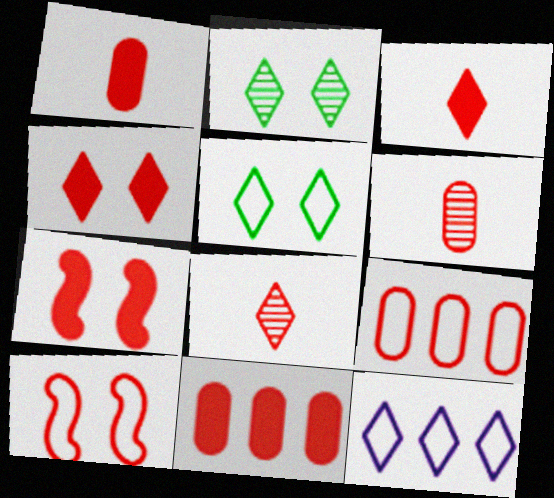[[2, 3, 12], 
[3, 7, 11], 
[7, 8, 9], 
[8, 10, 11]]